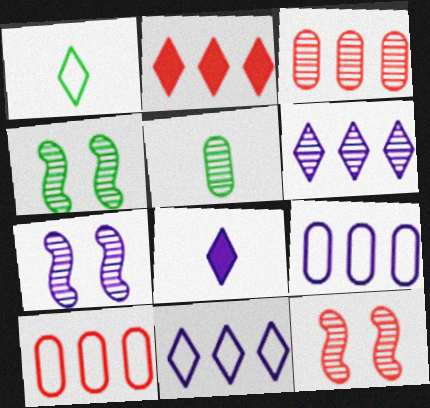[[4, 7, 12], 
[4, 8, 10], 
[5, 6, 12], 
[7, 8, 9]]